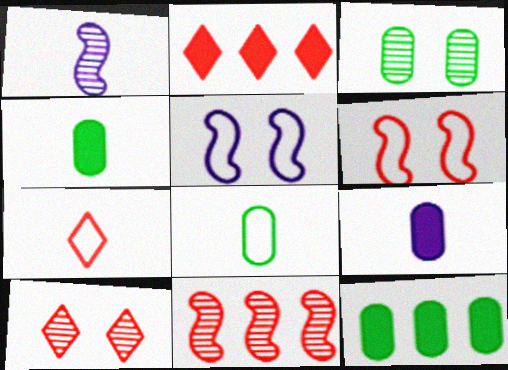[[1, 4, 7], 
[2, 7, 10], 
[3, 8, 12]]